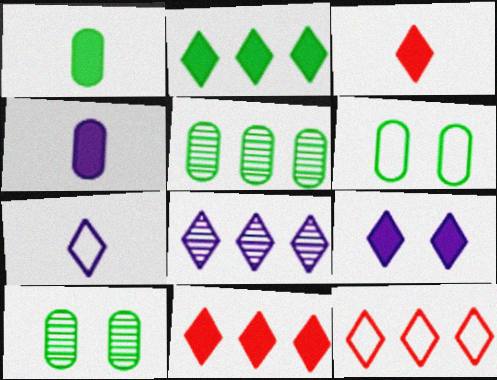[[1, 5, 6], 
[2, 3, 9], 
[2, 8, 12], 
[7, 8, 9]]